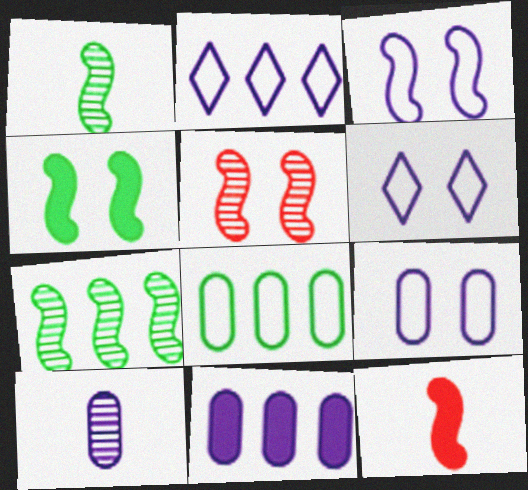[[3, 4, 5], 
[3, 6, 9], 
[3, 7, 12], 
[9, 10, 11]]